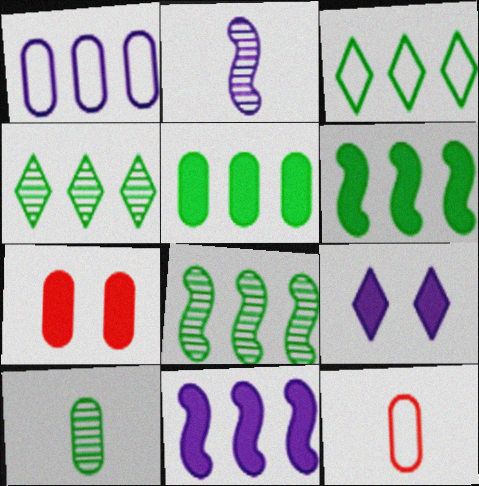[[1, 2, 9], 
[1, 7, 10], 
[2, 3, 7], 
[3, 5, 8], 
[8, 9, 12]]